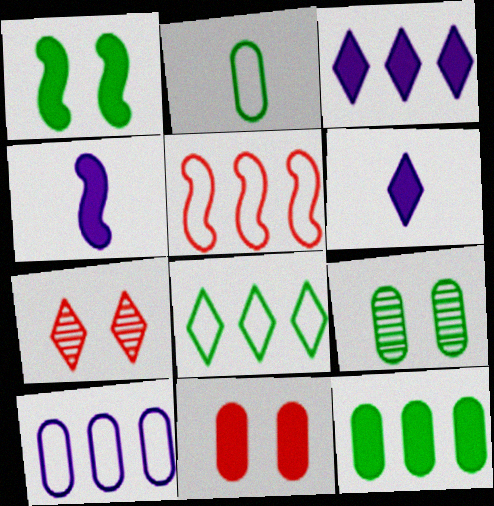[[2, 9, 12], 
[5, 6, 9], 
[5, 8, 10], 
[6, 7, 8]]